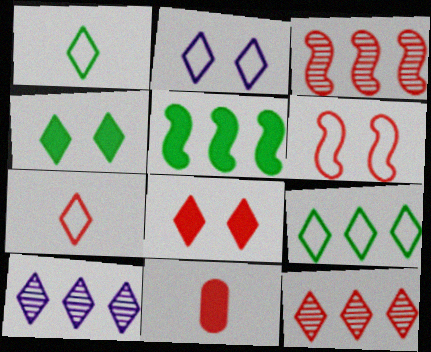[[1, 8, 10], 
[2, 7, 9], 
[4, 7, 10], 
[6, 11, 12], 
[7, 8, 12]]